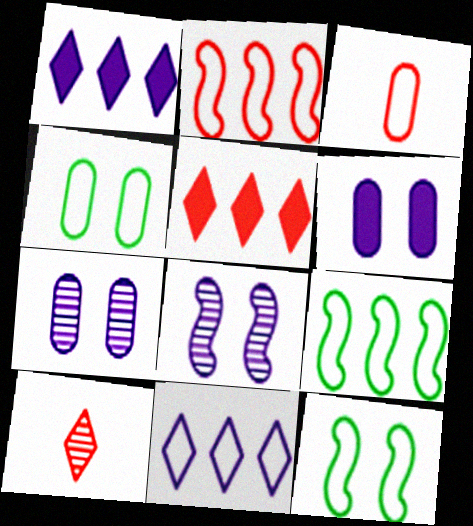[[3, 11, 12], 
[6, 9, 10]]